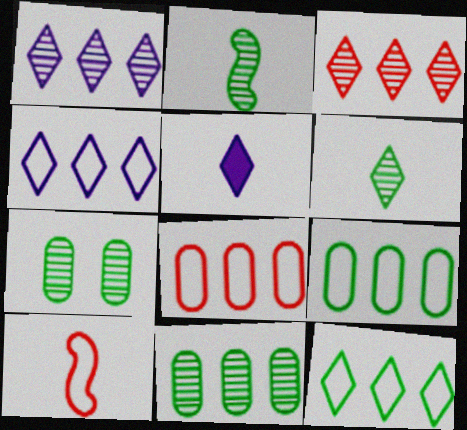[]